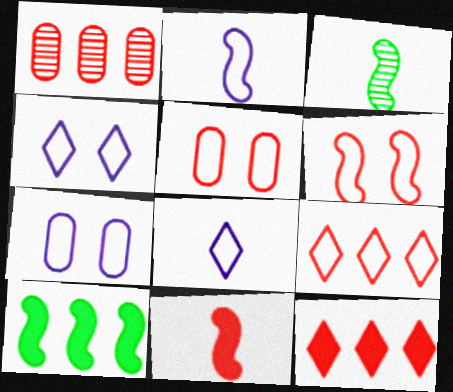[[2, 3, 11], 
[3, 7, 12]]